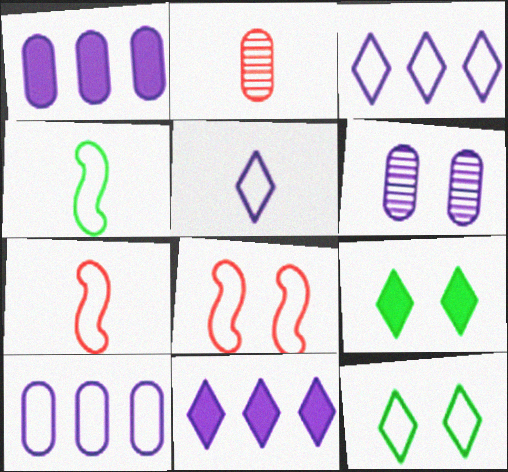[[6, 8, 9], 
[7, 10, 12]]